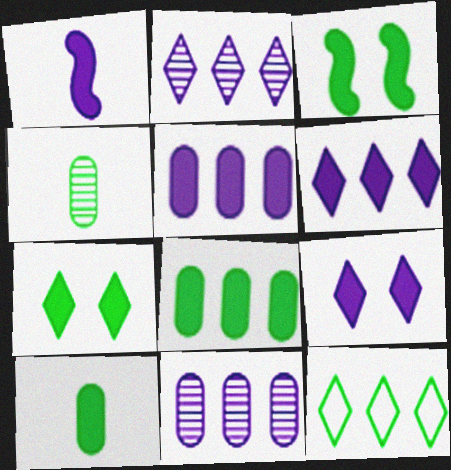[[1, 5, 9], 
[3, 4, 12]]